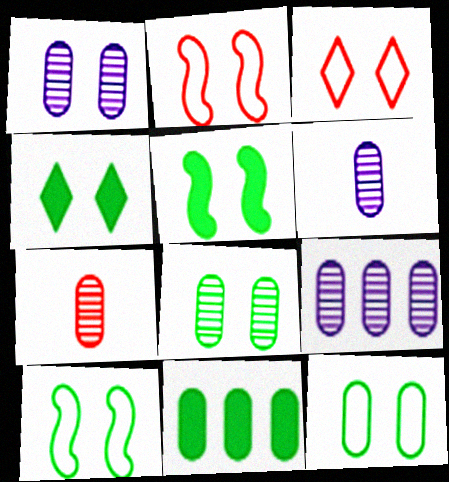[[1, 2, 4], 
[1, 3, 5], 
[1, 6, 9], 
[4, 8, 10], 
[7, 8, 9]]